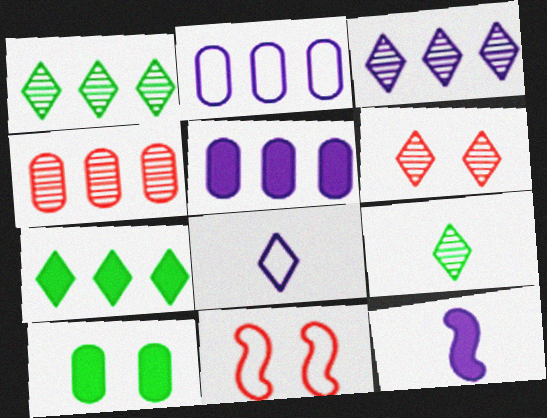[[3, 6, 9], 
[5, 9, 11], 
[6, 7, 8]]